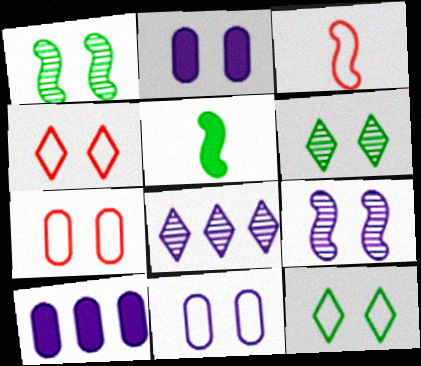[[1, 2, 4], 
[3, 6, 10], 
[5, 7, 8]]